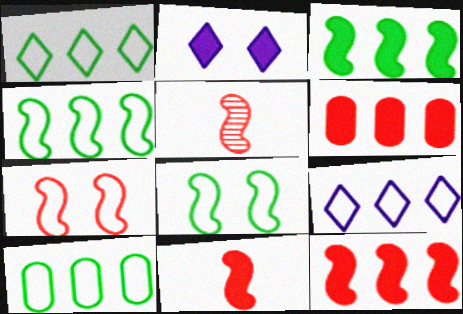[[1, 4, 10], 
[2, 5, 10], 
[5, 7, 12]]